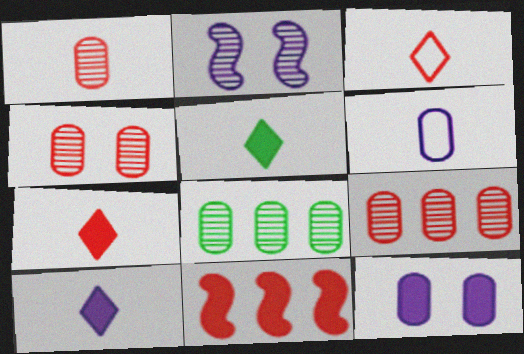[[1, 4, 9], 
[3, 4, 11], 
[5, 7, 10], 
[5, 11, 12]]